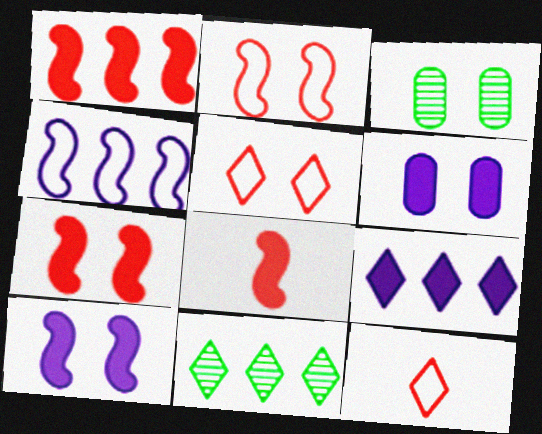[[1, 7, 8], 
[3, 5, 10]]